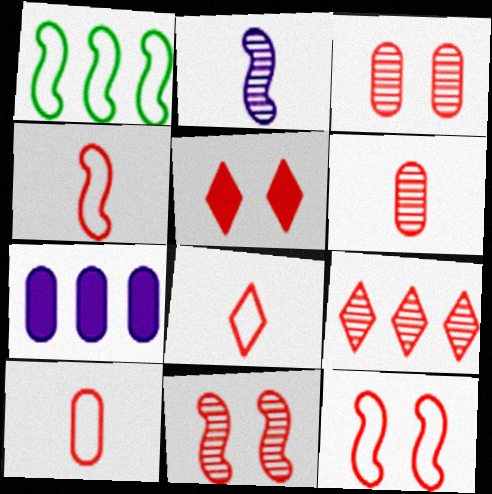[[1, 7, 9], 
[3, 5, 12], 
[4, 8, 10], 
[5, 8, 9], 
[6, 9, 11]]